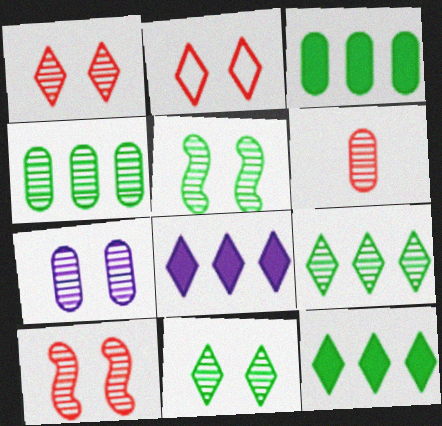[[1, 5, 7], 
[4, 6, 7], 
[7, 10, 11]]